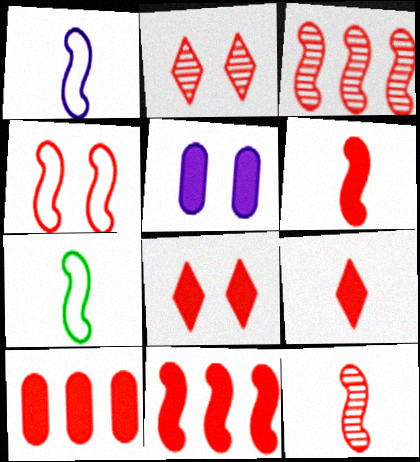[[3, 4, 6], 
[4, 11, 12], 
[6, 8, 10]]